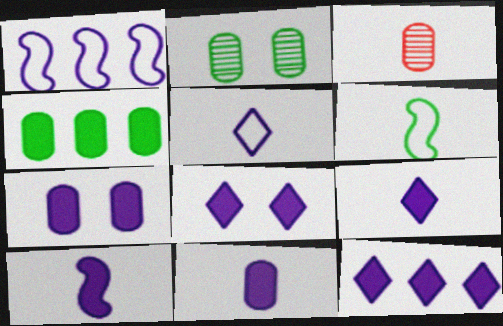[[3, 6, 9], 
[7, 10, 12], 
[8, 9, 12], 
[9, 10, 11]]